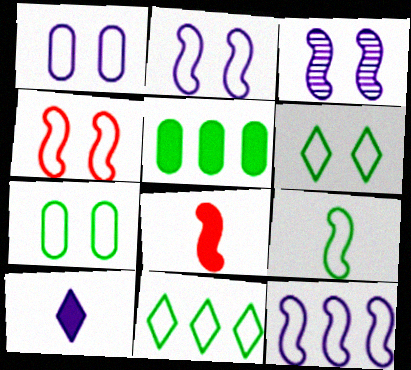[[1, 4, 6], 
[4, 9, 12], 
[7, 9, 11]]